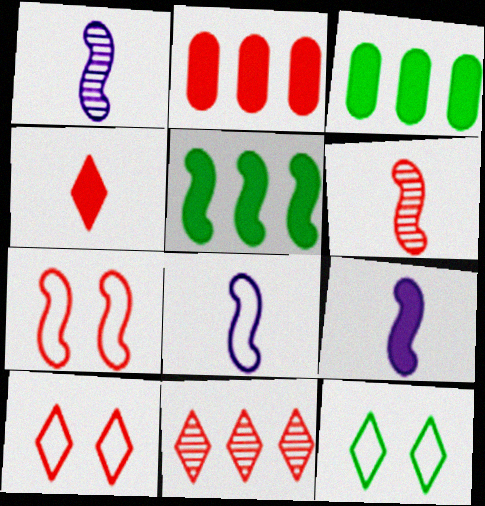[[1, 2, 12], 
[1, 3, 10], 
[1, 5, 7], 
[1, 8, 9], 
[2, 6, 10], 
[4, 10, 11]]